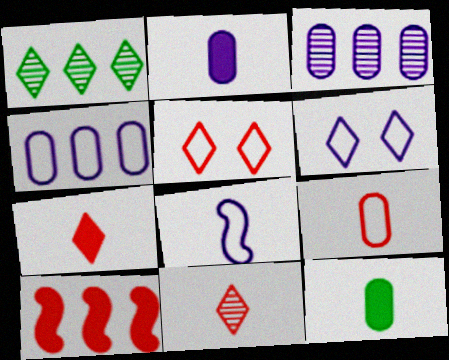[[1, 4, 10], 
[1, 6, 7], 
[4, 6, 8], 
[8, 11, 12]]